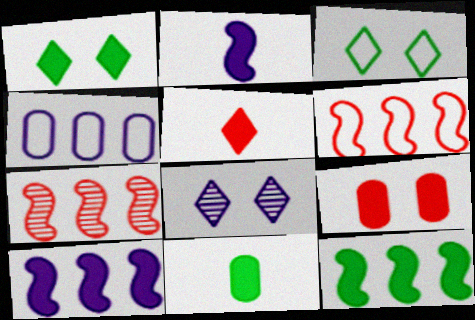[[1, 11, 12], 
[2, 4, 8], 
[2, 5, 11], 
[6, 8, 11]]